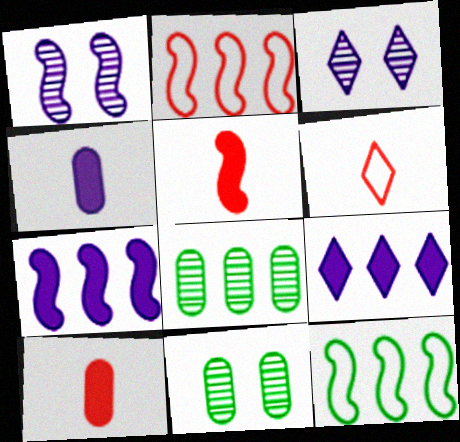[[1, 5, 12], 
[2, 8, 9], 
[3, 10, 12], 
[6, 7, 11]]